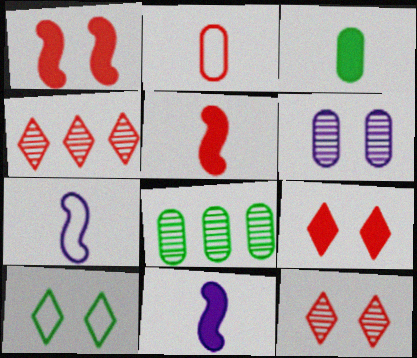[[1, 2, 4], 
[1, 6, 10], 
[7, 8, 9]]